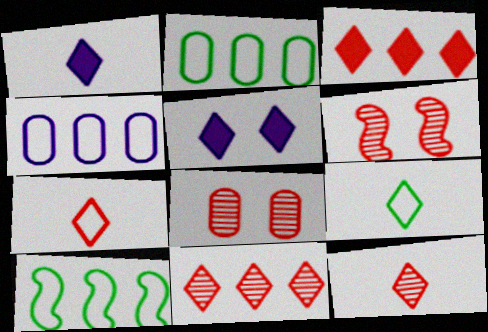[[1, 2, 6], 
[1, 8, 10], 
[1, 9, 12], 
[5, 9, 11]]